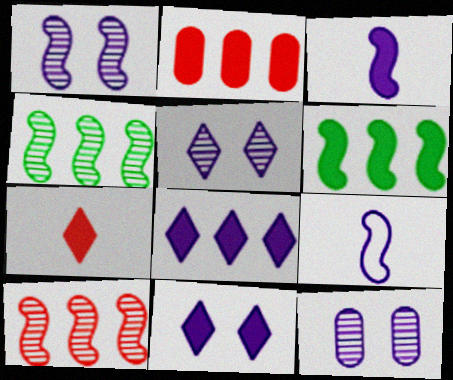[[1, 5, 12], 
[2, 6, 8], 
[8, 9, 12]]